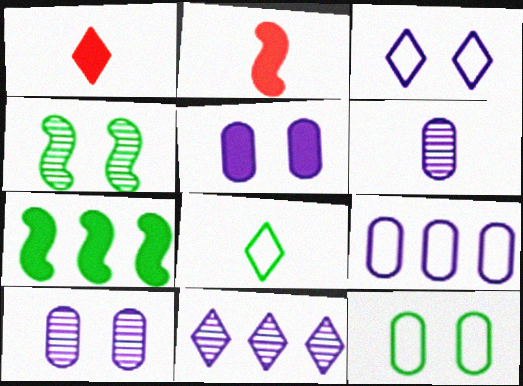[[1, 4, 9], 
[1, 5, 7], 
[2, 6, 8], 
[2, 11, 12], 
[5, 6, 9]]